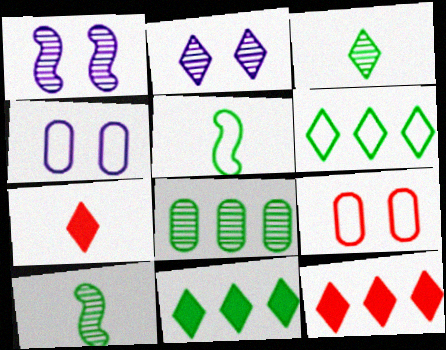[[2, 6, 7], 
[4, 10, 12]]